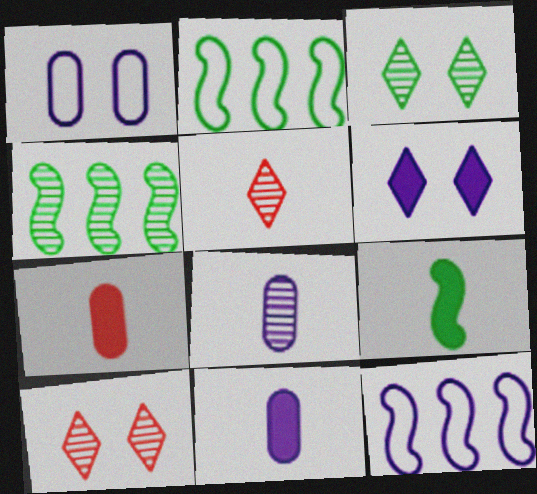[[2, 10, 11], 
[3, 7, 12], 
[4, 8, 10], 
[6, 8, 12]]